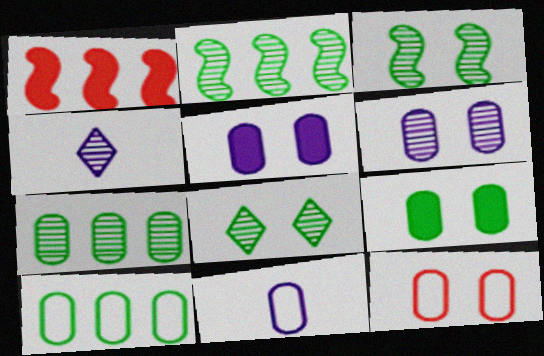[[1, 8, 11], 
[6, 9, 12], 
[10, 11, 12]]